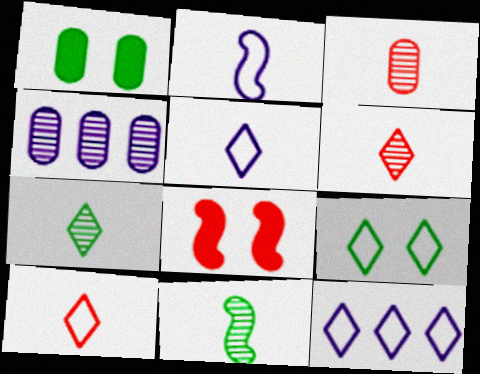[[9, 10, 12]]